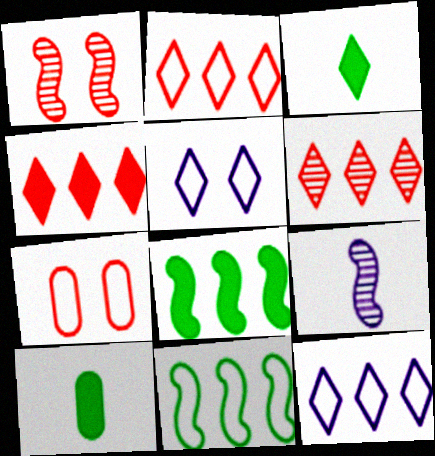[[1, 10, 12], 
[2, 4, 6], 
[3, 5, 6]]